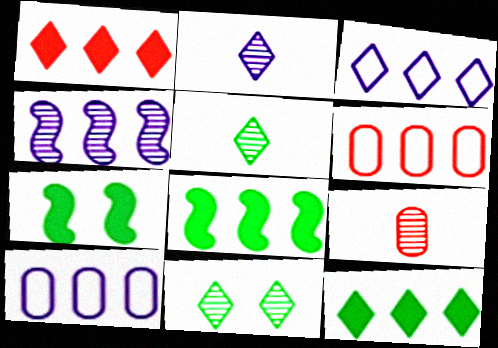[[2, 6, 7], 
[3, 7, 9], 
[4, 6, 12], 
[4, 9, 11]]